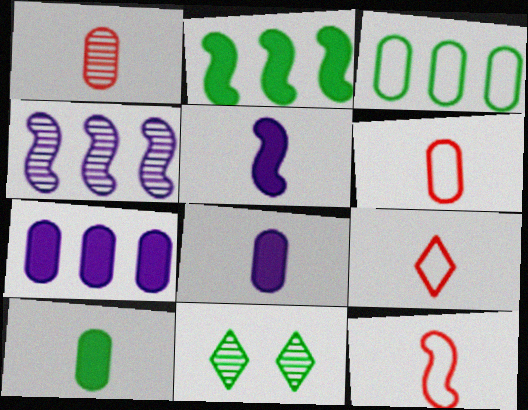[[1, 4, 11], 
[6, 9, 12], 
[7, 11, 12]]